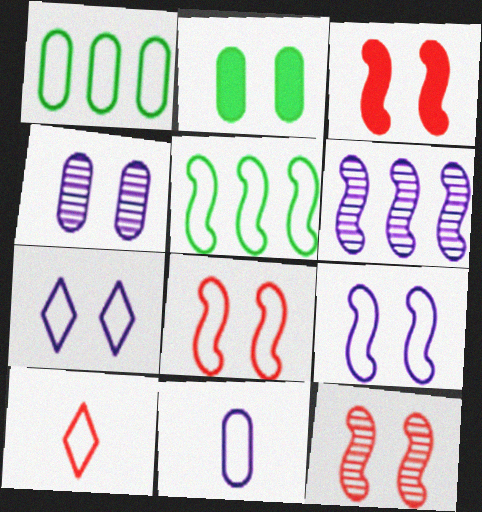[[1, 9, 10], 
[2, 6, 10], 
[2, 7, 12], 
[3, 8, 12]]